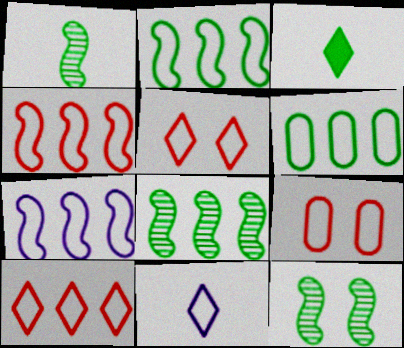[[1, 8, 12], 
[2, 4, 7], 
[2, 9, 11], 
[3, 6, 12], 
[6, 7, 10]]